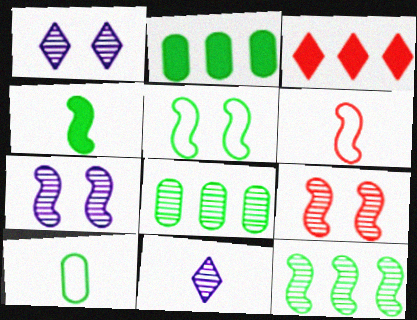[[1, 2, 6], 
[3, 7, 10], 
[4, 5, 12], 
[8, 9, 11]]